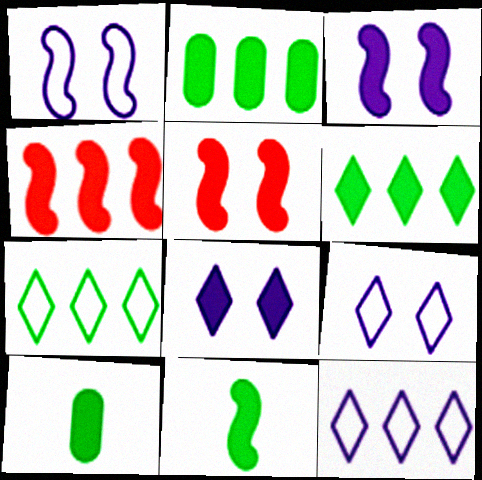[[3, 4, 11], 
[4, 8, 10]]